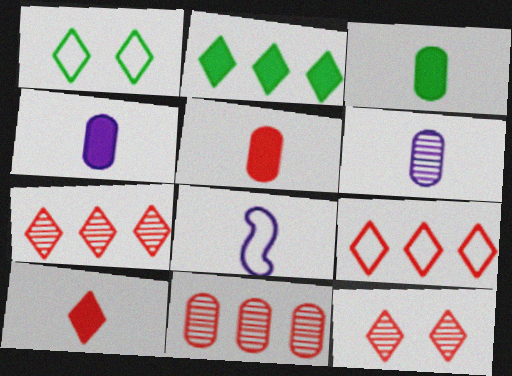[[3, 4, 5], 
[9, 10, 12]]